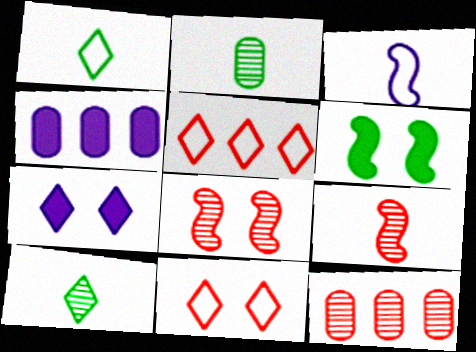[[1, 4, 8], 
[5, 7, 10]]